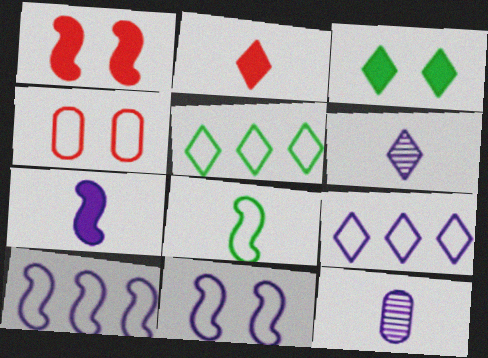[[1, 5, 12], 
[2, 8, 12], 
[4, 8, 9]]